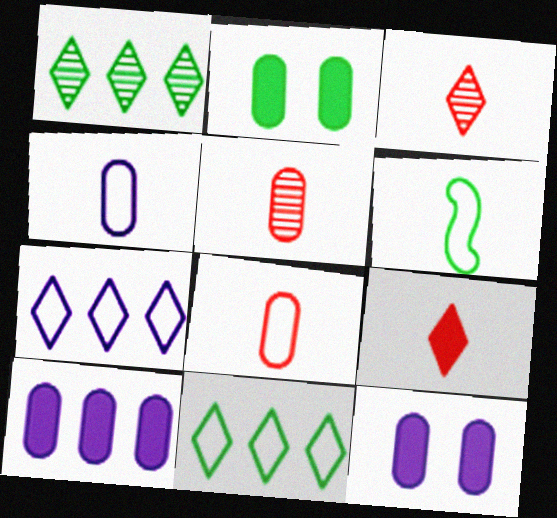[[1, 2, 6]]